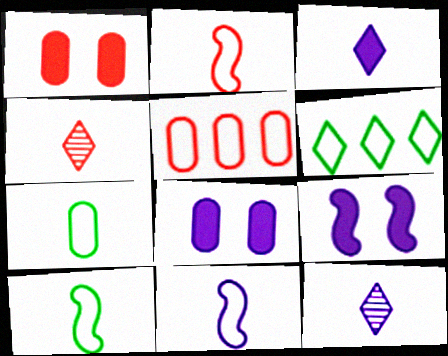[[2, 10, 11]]